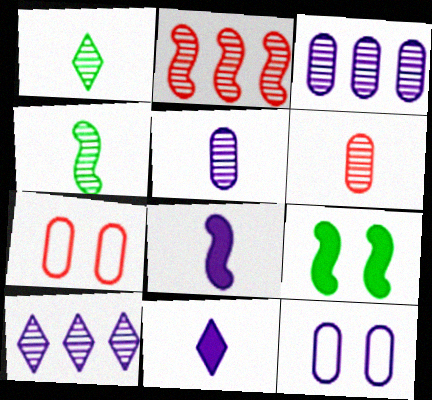[[8, 10, 12]]